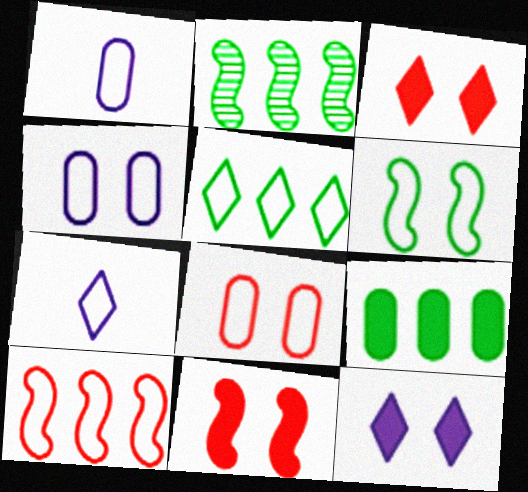[[1, 2, 3], 
[2, 5, 9]]